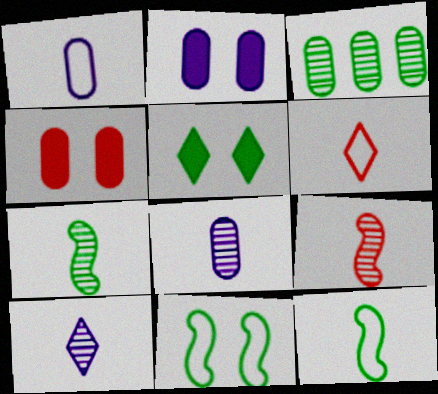[[1, 3, 4], 
[1, 6, 12], 
[3, 5, 12]]